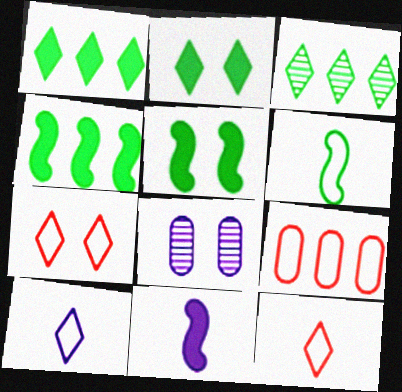[[4, 8, 12], 
[5, 7, 8]]